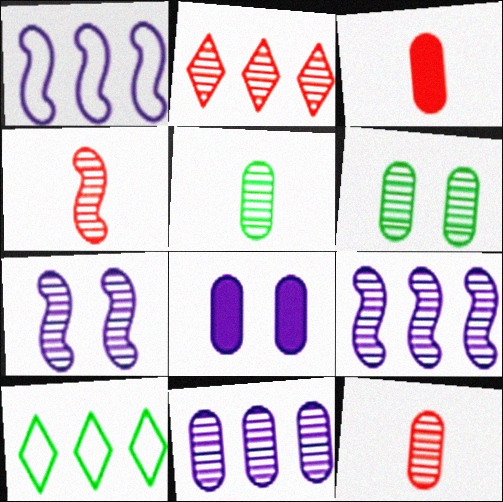[[2, 5, 7], 
[3, 7, 10], 
[4, 8, 10], 
[6, 11, 12]]